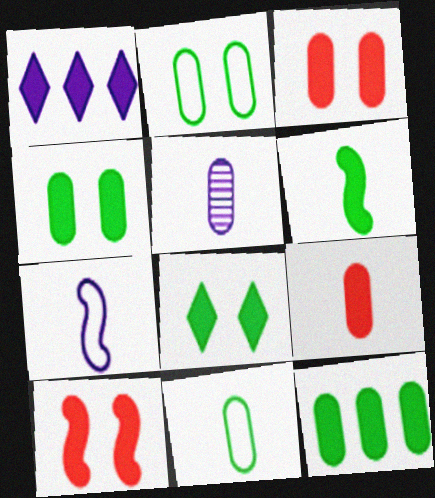[[1, 3, 6], 
[5, 9, 11], 
[6, 8, 12]]